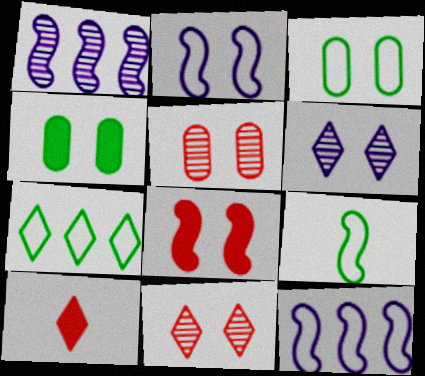[[1, 3, 10], 
[1, 8, 9], 
[2, 4, 11], 
[3, 6, 8], 
[3, 7, 9], 
[6, 7, 10]]